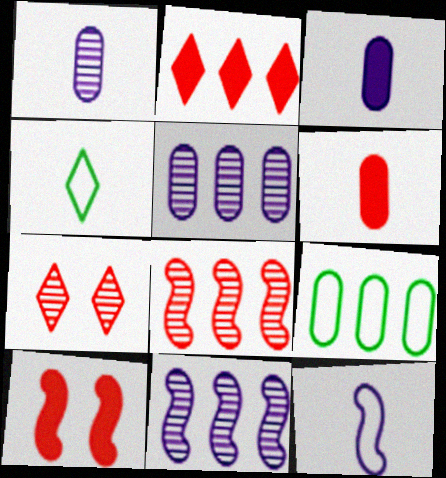[[2, 6, 10], 
[2, 9, 11], 
[4, 5, 10]]